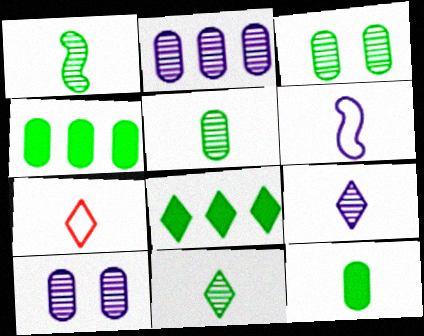[[1, 5, 11]]